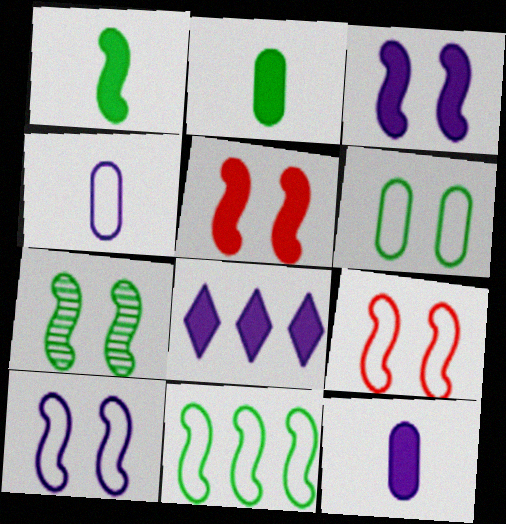[[1, 7, 11], 
[2, 5, 8], 
[3, 7, 9], 
[3, 8, 12], 
[5, 7, 10]]